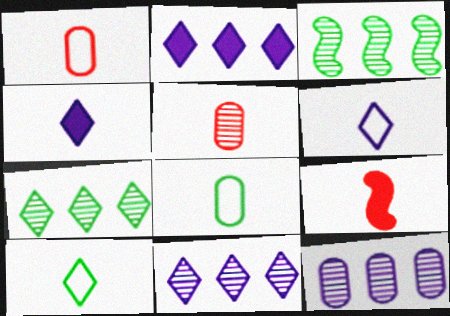[]